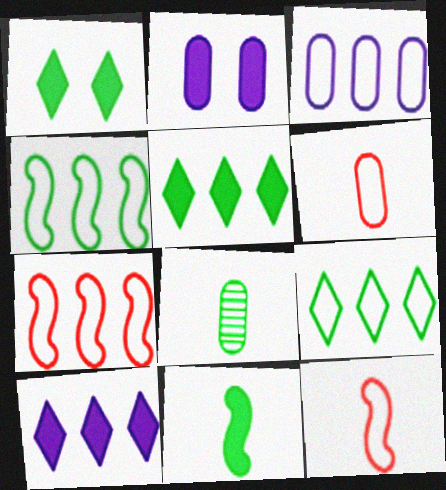[[1, 4, 8], 
[3, 7, 9]]